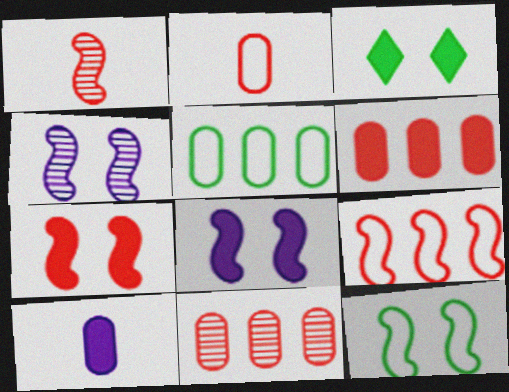[[1, 7, 9], 
[4, 7, 12]]